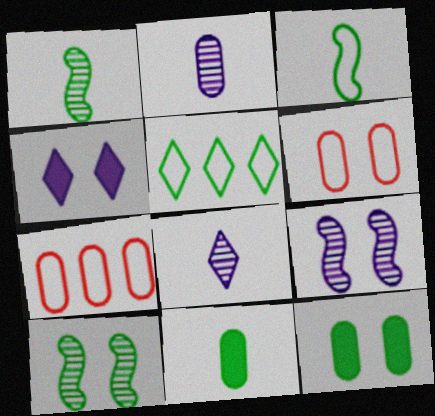[[1, 4, 7], 
[1, 5, 12], 
[2, 7, 12], 
[4, 6, 10], 
[5, 10, 11]]